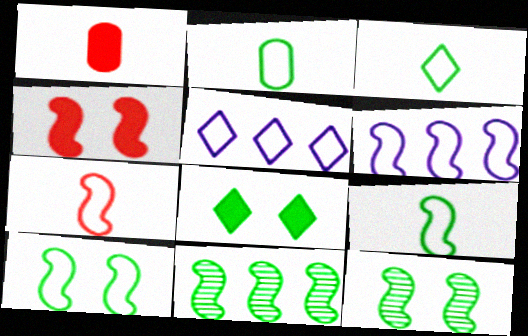[[1, 5, 12], 
[2, 3, 9], 
[2, 8, 11], 
[6, 7, 10]]